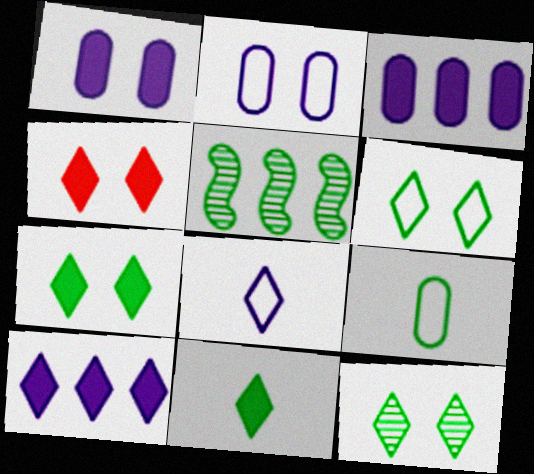[[4, 10, 11], 
[5, 7, 9], 
[6, 7, 12]]